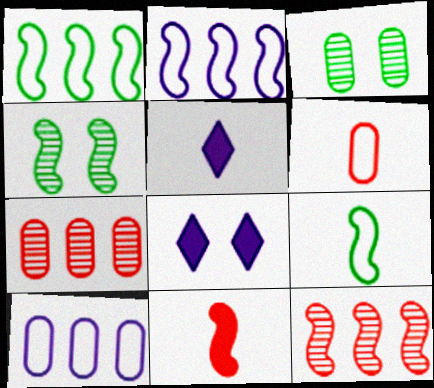[[2, 4, 11], 
[7, 8, 9]]